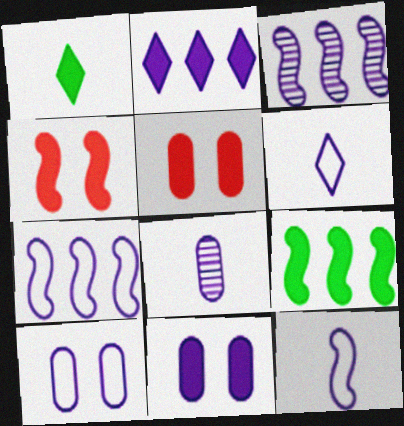[[3, 6, 11], 
[6, 7, 10]]